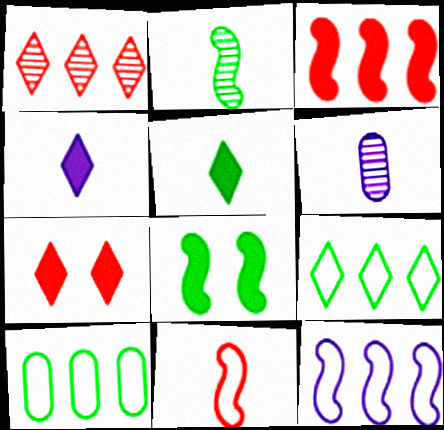[[5, 6, 11]]